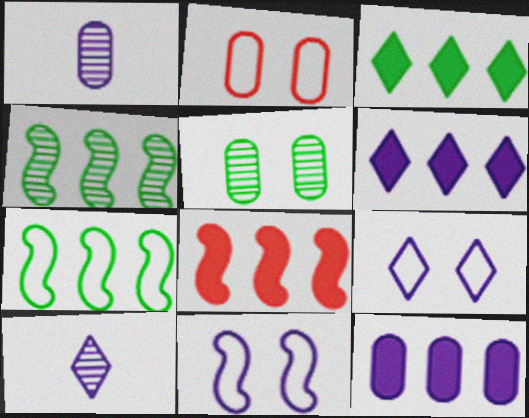[[1, 6, 11], 
[3, 8, 12], 
[6, 9, 10], 
[10, 11, 12]]